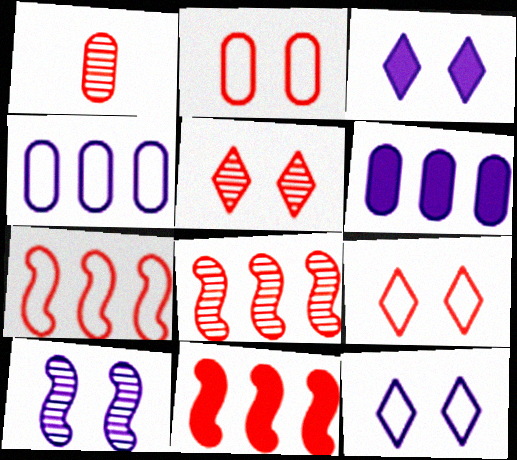[[1, 5, 8], 
[1, 9, 11], 
[7, 8, 11]]